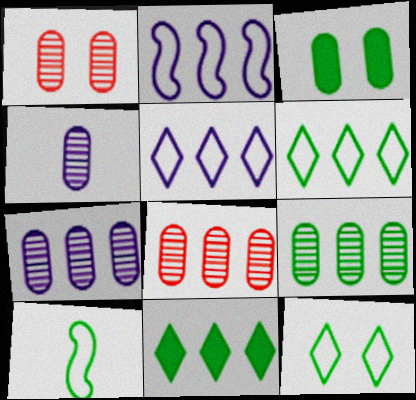[[1, 4, 9], 
[2, 8, 11], 
[7, 8, 9]]